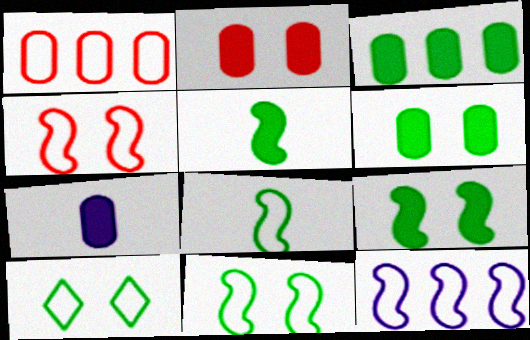[[2, 3, 7], 
[4, 8, 12]]